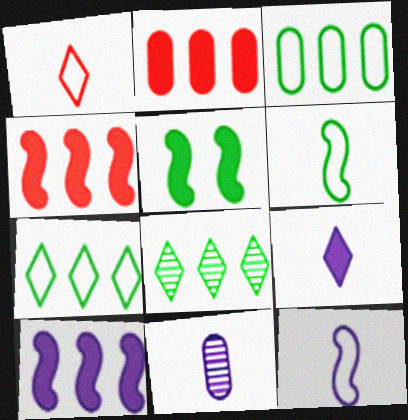[[2, 5, 9], 
[9, 11, 12]]